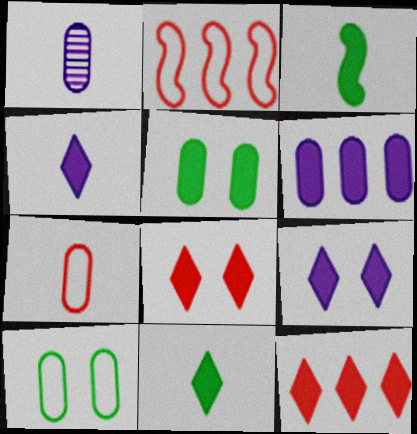[[3, 6, 8], 
[9, 11, 12]]